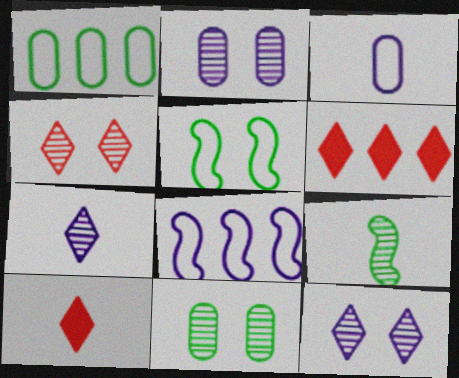[[3, 9, 10], 
[8, 10, 11]]